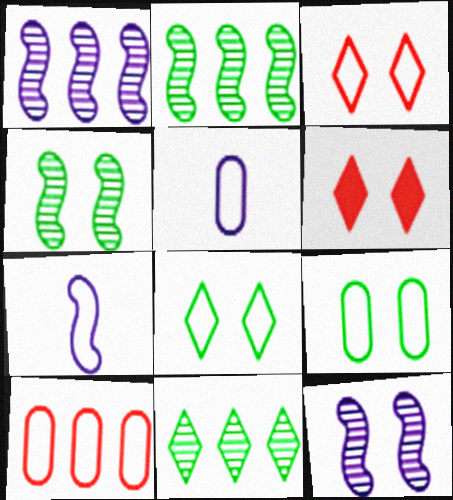[[2, 5, 6], 
[5, 9, 10], 
[6, 9, 12], 
[7, 8, 10]]